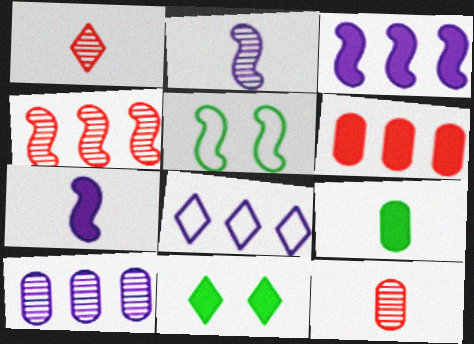[[1, 8, 11], 
[3, 8, 10], 
[4, 5, 7], 
[6, 7, 11]]